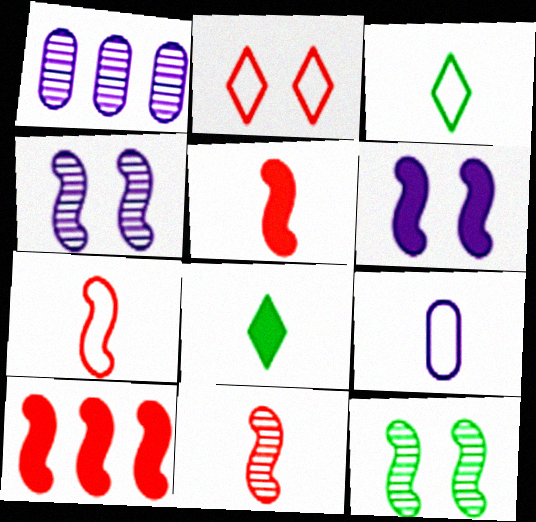[[3, 7, 9], 
[5, 7, 11], 
[8, 9, 11]]